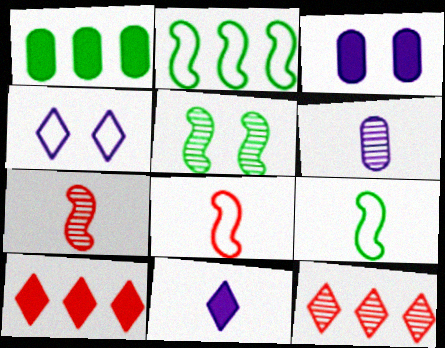[[1, 4, 7], 
[3, 9, 12], 
[5, 6, 12]]